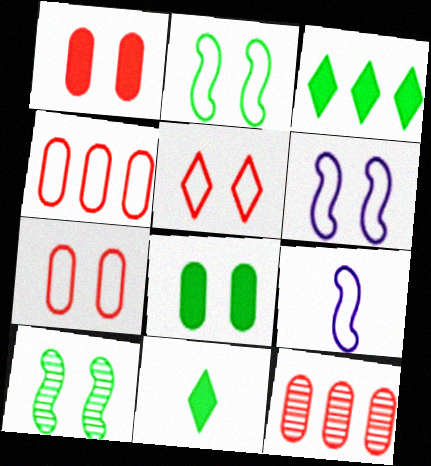[[6, 11, 12]]